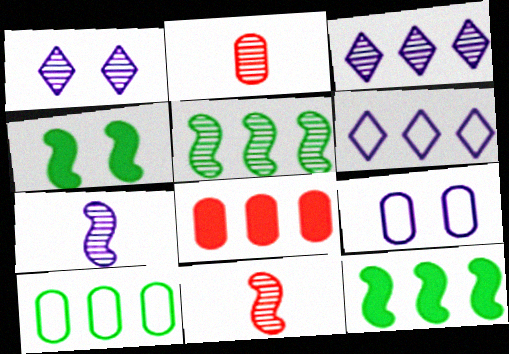[[1, 2, 5], 
[2, 4, 6], 
[5, 6, 8]]